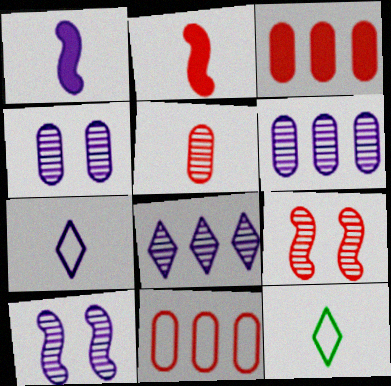[[1, 5, 12], 
[3, 10, 12]]